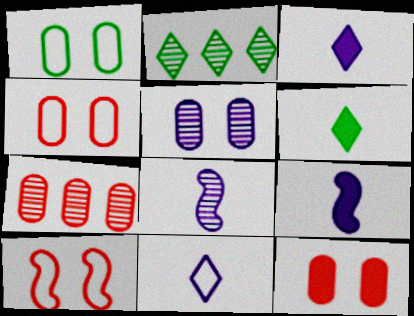[[1, 5, 12], 
[2, 4, 9]]